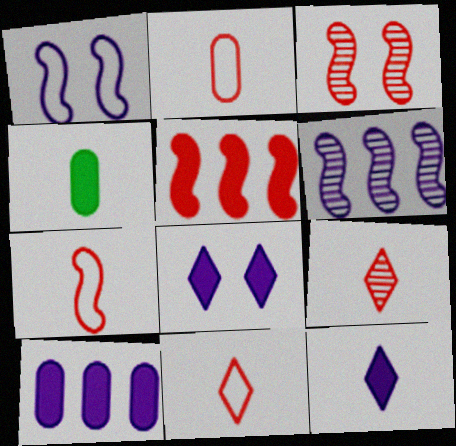[[2, 7, 11], 
[3, 5, 7], 
[4, 5, 8]]